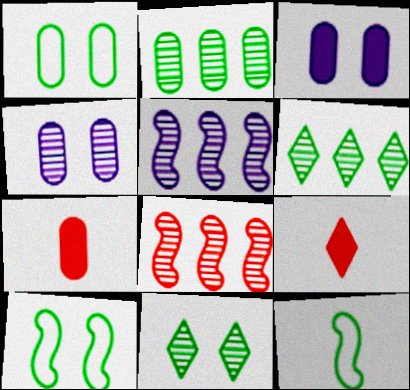[[1, 5, 9]]